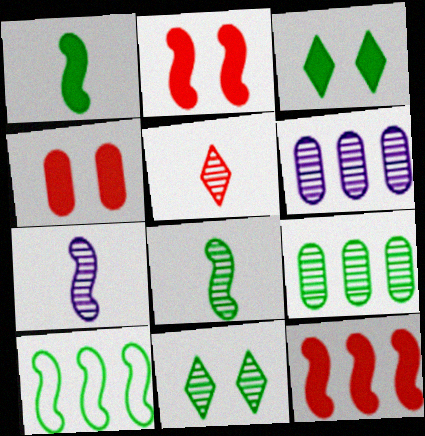[[2, 7, 10], 
[8, 9, 11]]